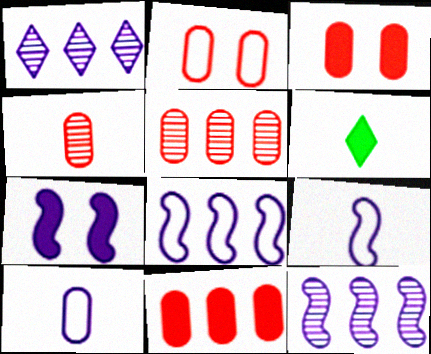[[1, 7, 10], 
[2, 4, 11], 
[2, 6, 12], 
[4, 6, 9], 
[6, 7, 11], 
[7, 9, 12]]